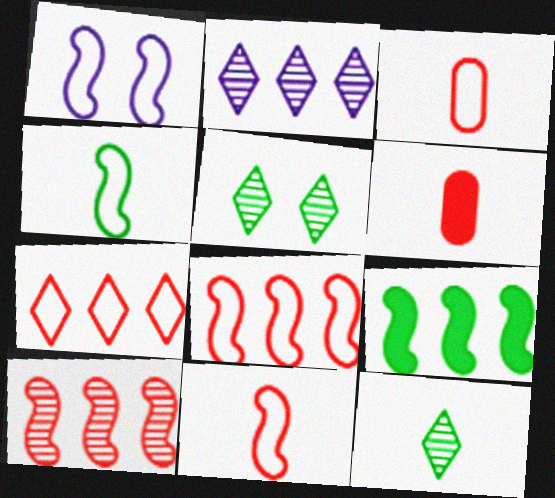[[1, 4, 8]]